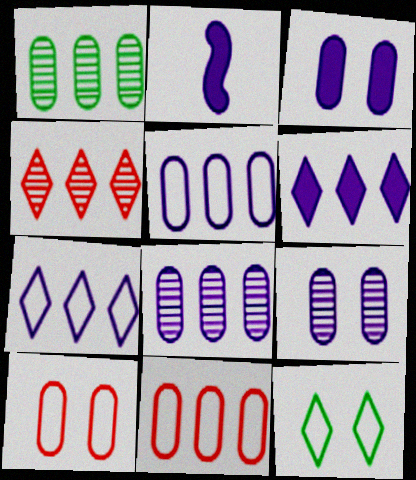[[2, 3, 6], 
[2, 7, 9]]